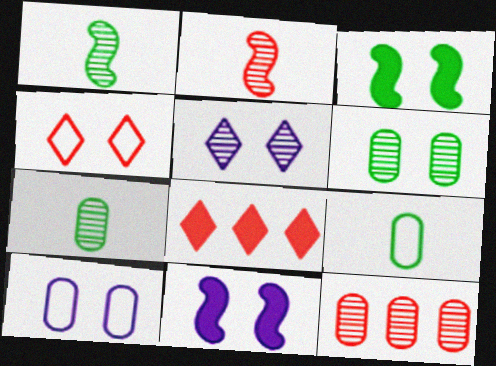[[1, 5, 12], 
[1, 8, 10], 
[4, 6, 11], 
[5, 10, 11]]